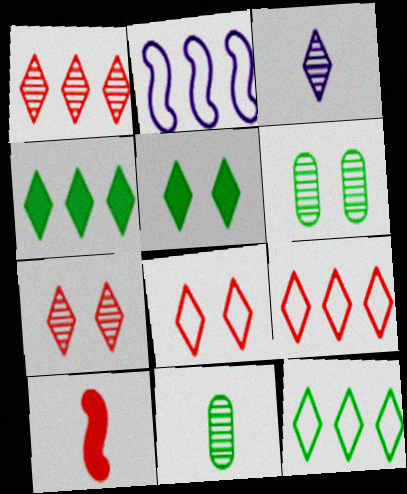[[3, 4, 8], 
[3, 5, 9]]